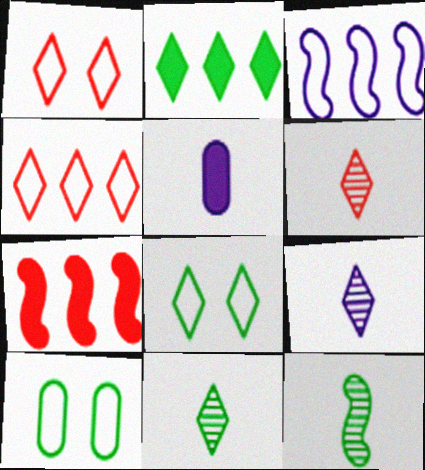[[1, 2, 9], 
[2, 8, 11], 
[2, 10, 12], 
[6, 9, 11], 
[7, 9, 10]]